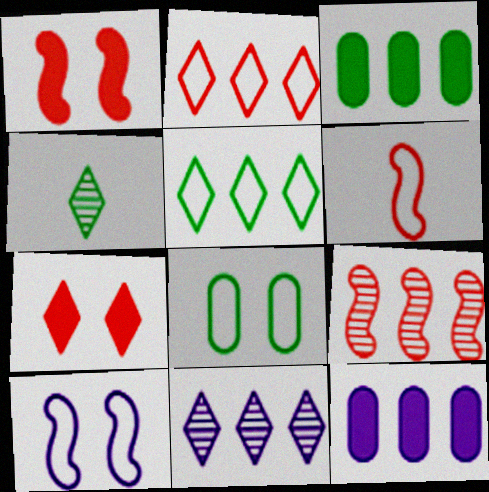[[1, 6, 9], 
[5, 9, 12]]